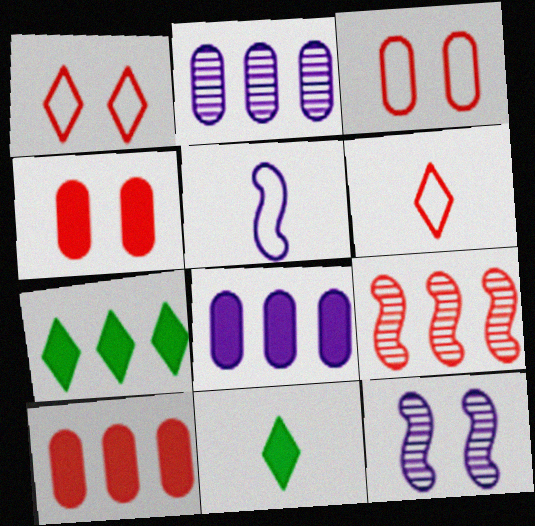[[4, 6, 9]]